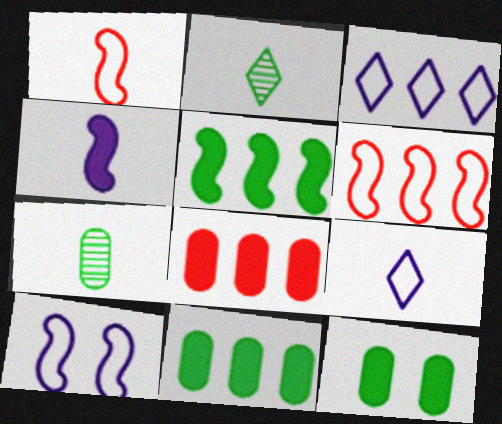[[2, 8, 10]]